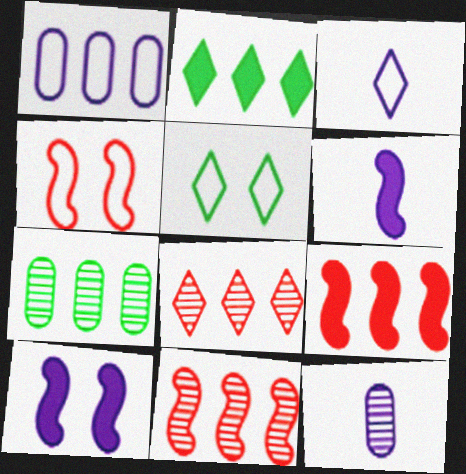[[1, 2, 11], 
[2, 4, 12], 
[3, 6, 12], 
[5, 9, 12]]